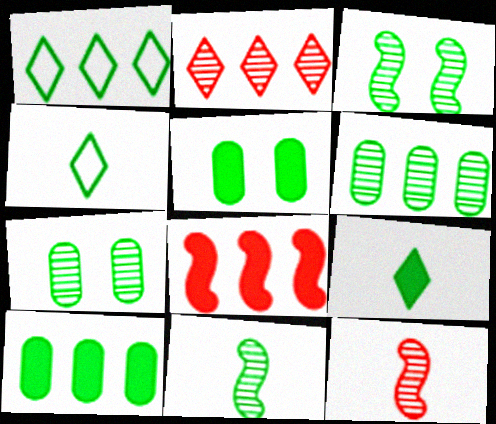[[1, 5, 11], 
[3, 4, 10]]